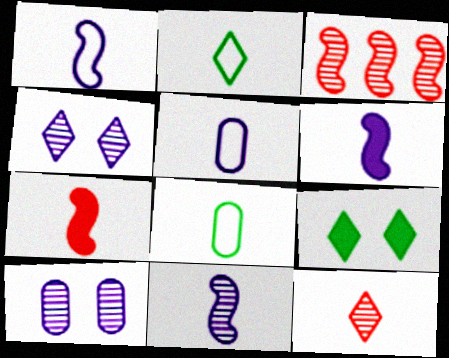[[1, 6, 11], 
[3, 5, 9], 
[6, 8, 12]]